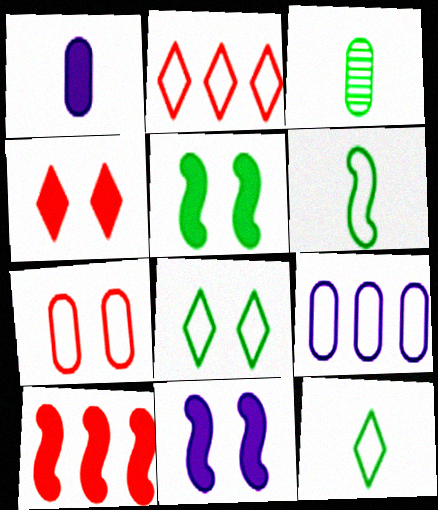[[2, 3, 11]]